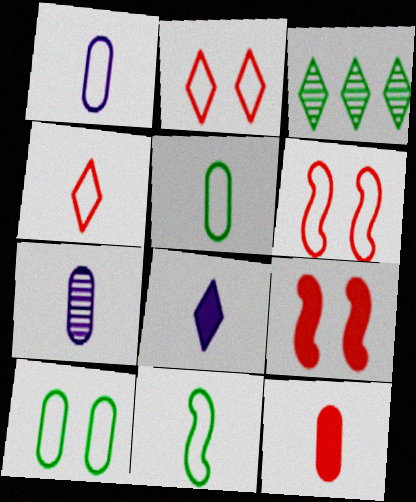[[1, 3, 9], 
[1, 4, 11], 
[2, 3, 8], 
[5, 7, 12]]